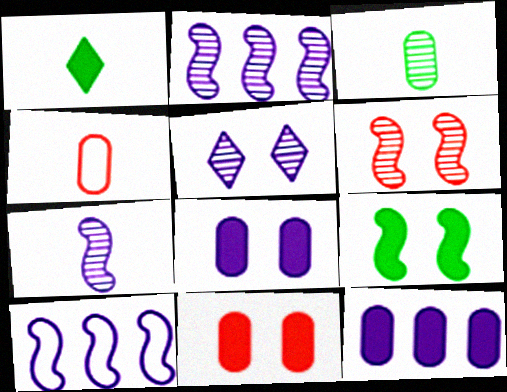[[1, 4, 7]]